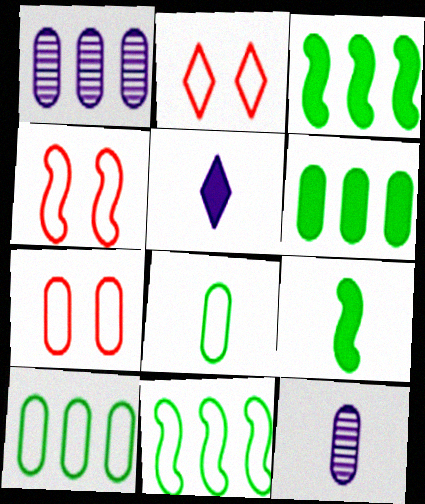[[1, 2, 9], 
[2, 3, 12], 
[2, 4, 7], 
[6, 7, 12]]